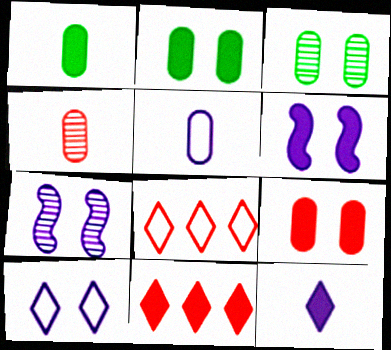[[1, 4, 5], 
[1, 6, 11], 
[1, 7, 8]]